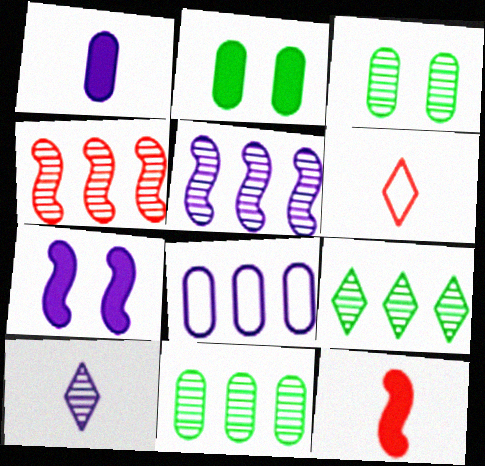[[2, 5, 6], 
[3, 4, 10], 
[6, 7, 11], 
[7, 8, 10]]